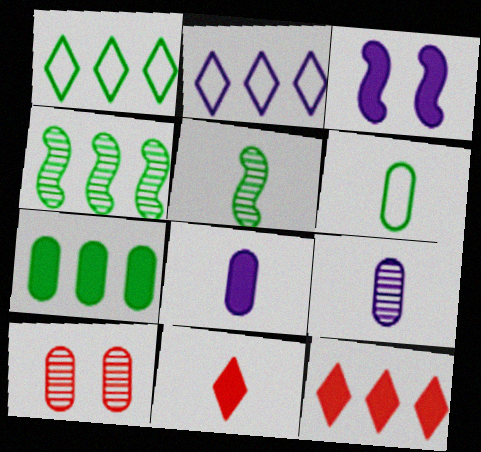[[1, 4, 7], 
[2, 3, 9], 
[3, 7, 11]]